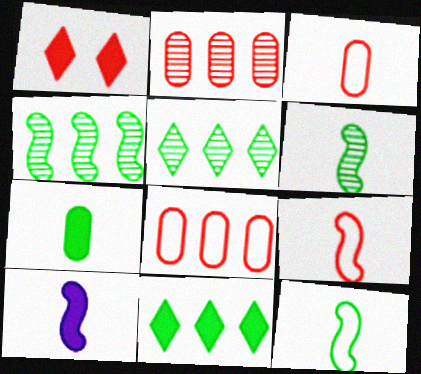[[1, 2, 9], 
[6, 9, 10]]